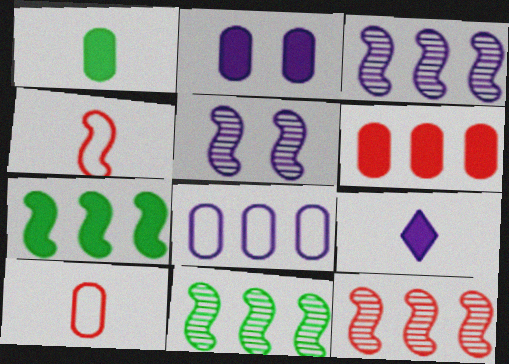[[1, 2, 6], 
[3, 11, 12], 
[4, 5, 7], 
[5, 8, 9]]